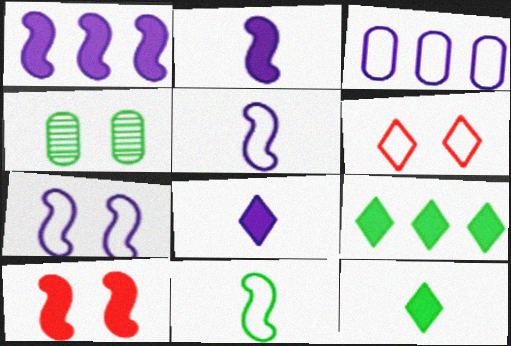[[3, 6, 11], 
[4, 9, 11]]